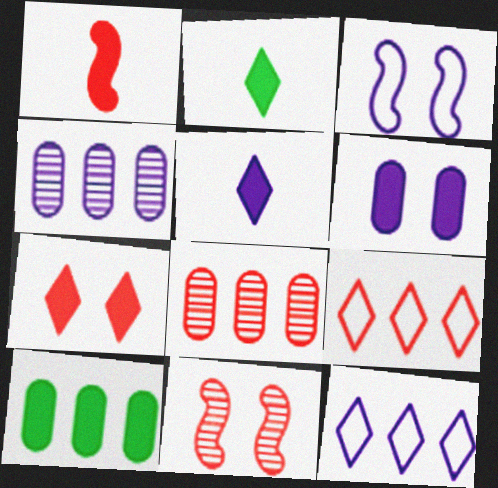[[2, 3, 8], 
[3, 4, 5]]